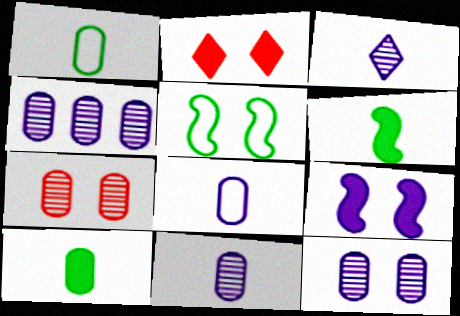[[2, 5, 12], 
[4, 11, 12]]